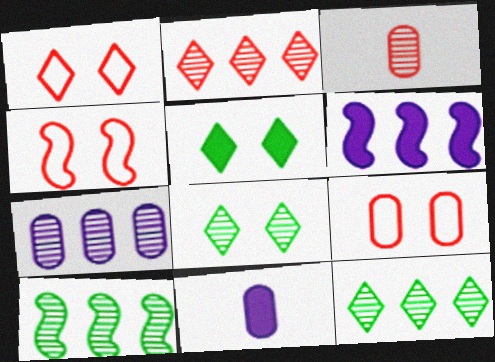[[1, 4, 9], 
[1, 10, 11], 
[2, 7, 10], 
[4, 11, 12]]